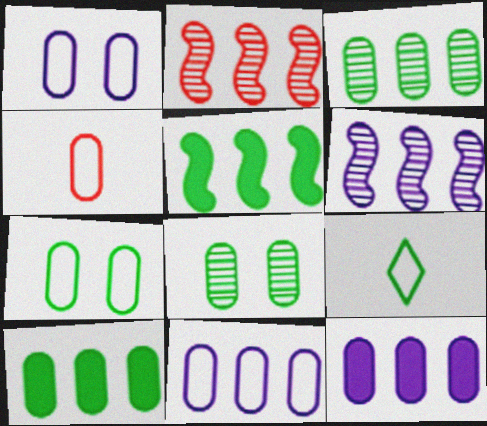[[4, 7, 11], 
[4, 8, 12], 
[5, 8, 9]]